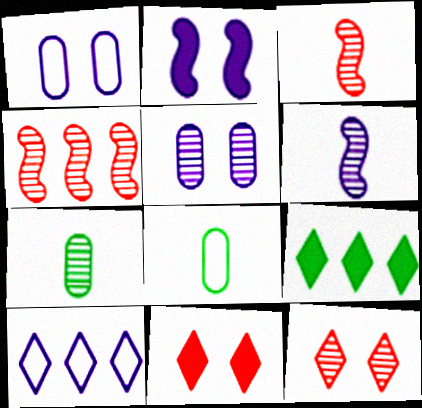[[1, 3, 9]]